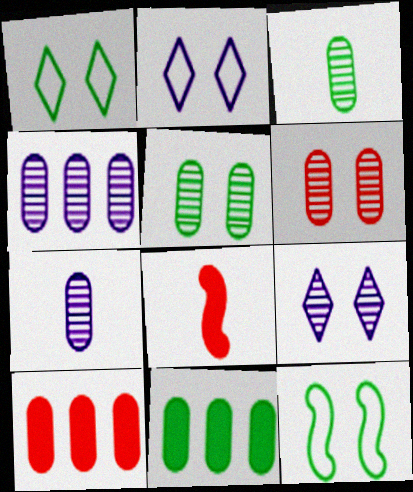[[1, 4, 8], 
[3, 4, 6]]